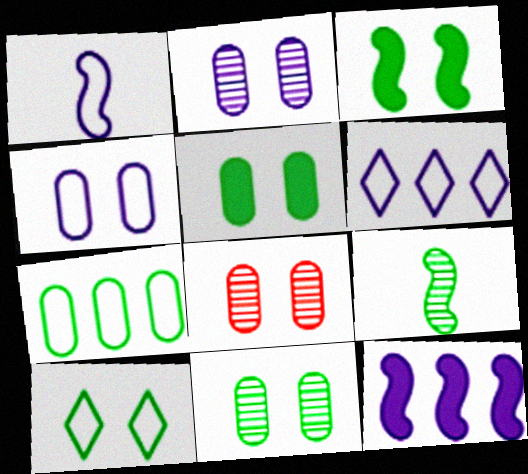[[1, 4, 6], 
[2, 8, 11], 
[3, 10, 11], 
[4, 5, 8]]